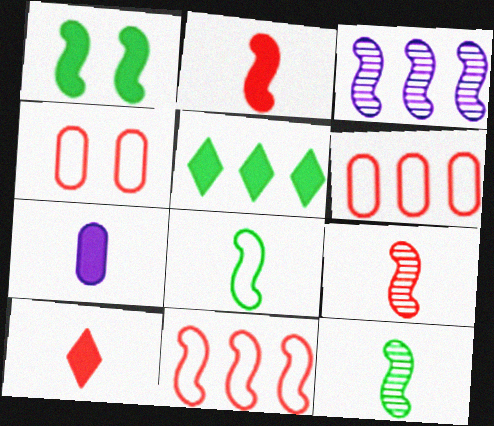[[3, 5, 6]]